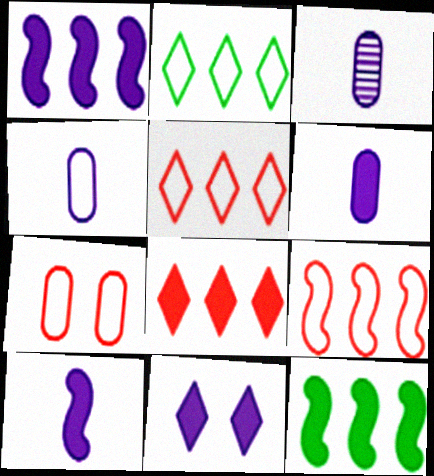[[1, 6, 11], 
[3, 4, 6]]